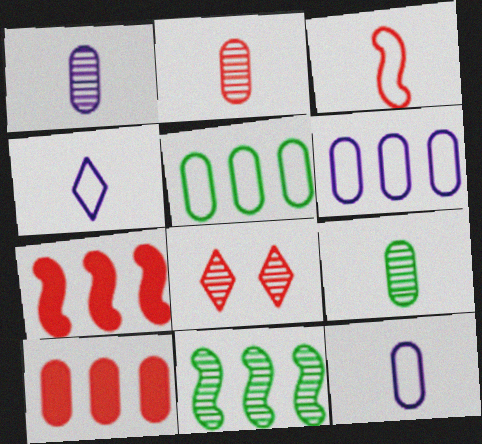[[1, 2, 9], 
[1, 8, 11], 
[3, 8, 10]]